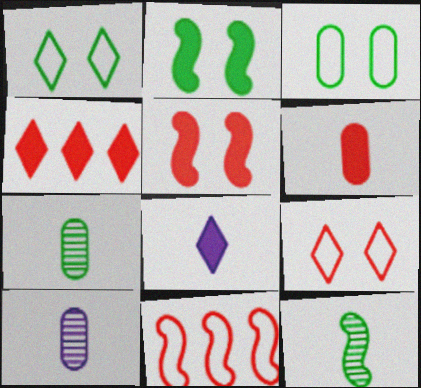[[4, 5, 6]]